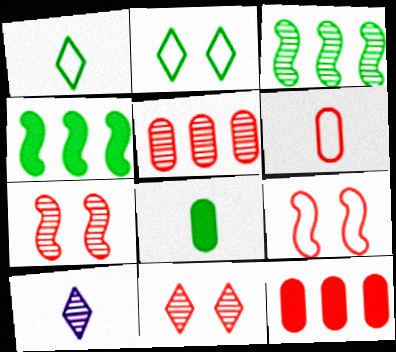[[2, 3, 8]]